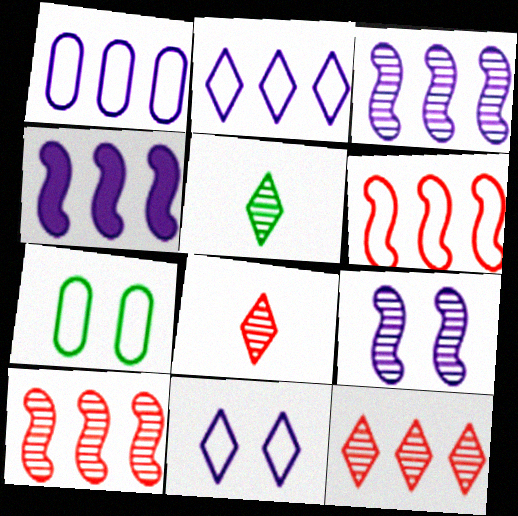[[4, 7, 8]]